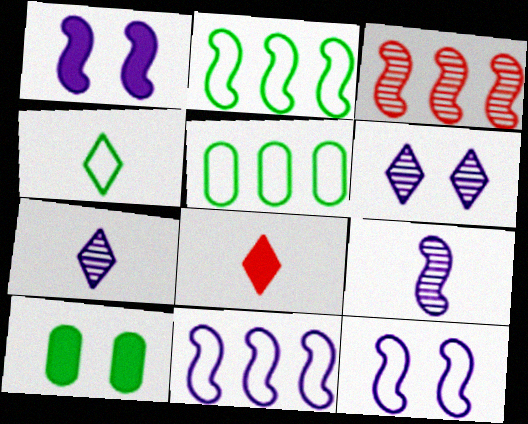[[1, 9, 11], 
[4, 7, 8]]